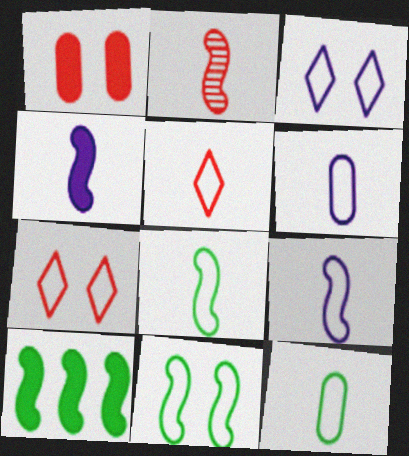[[2, 4, 8], 
[5, 6, 8], 
[5, 9, 12]]